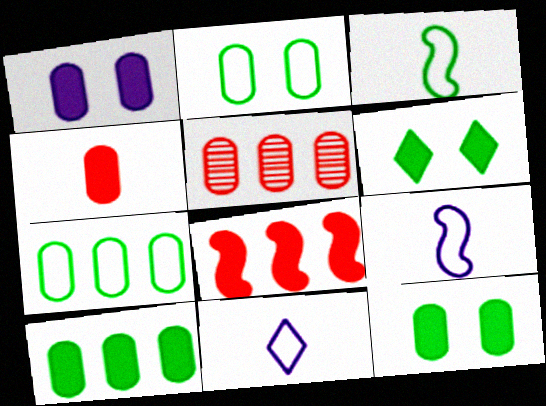[[1, 4, 10], 
[5, 6, 9]]